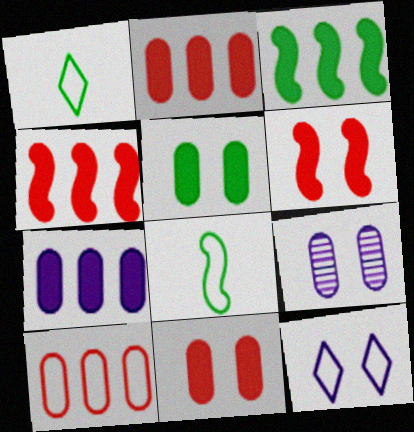[[1, 4, 9], 
[8, 10, 12]]